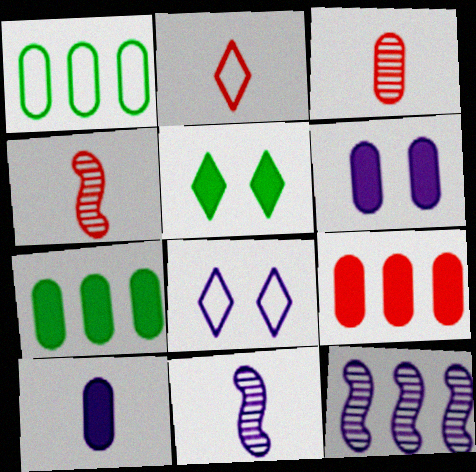[[1, 3, 6], 
[4, 7, 8], 
[8, 10, 12]]